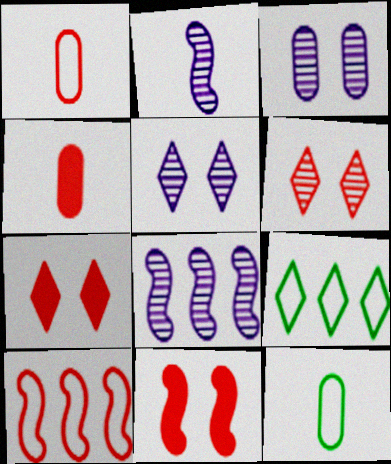[[4, 6, 10], 
[7, 8, 12]]